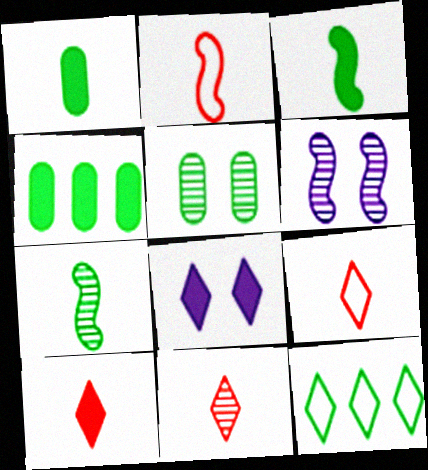[[3, 5, 12], 
[4, 6, 9], 
[8, 11, 12], 
[9, 10, 11]]